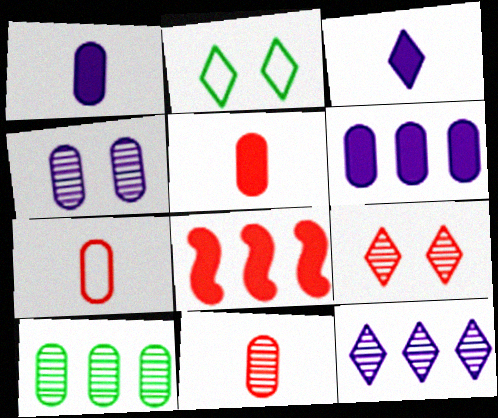[[4, 10, 11], 
[5, 7, 11], 
[7, 8, 9]]